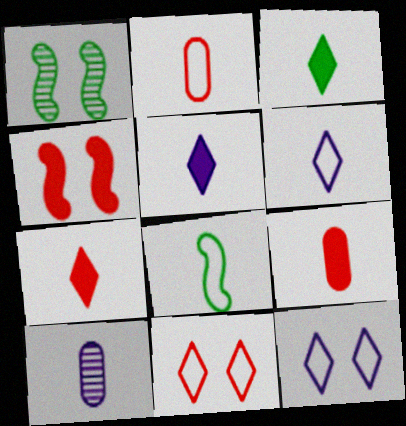[[2, 6, 8], 
[3, 5, 7], 
[7, 8, 10]]